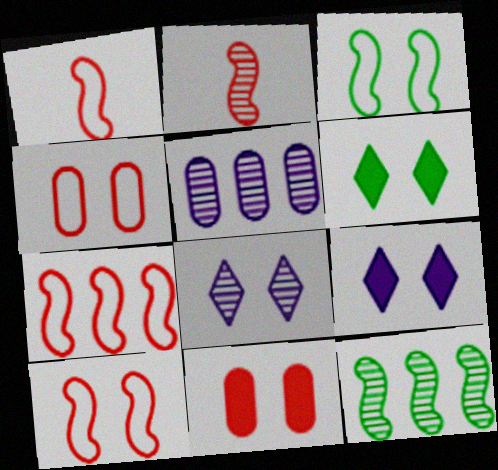[[1, 5, 6], 
[1, 7, 10], 
[3, 8, 11]]